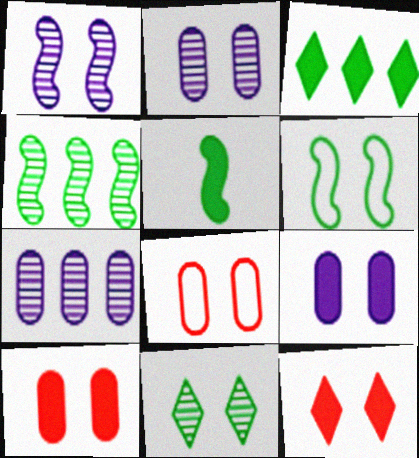[[2, 6, 12], 
[4, 5, 6]]